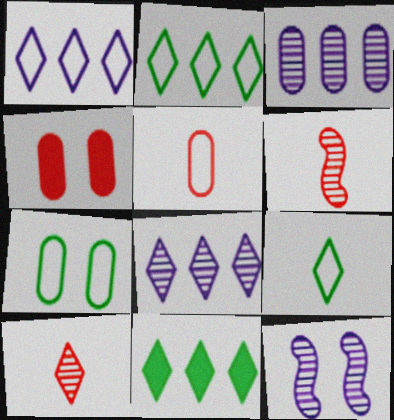[[5, 11, 12]]